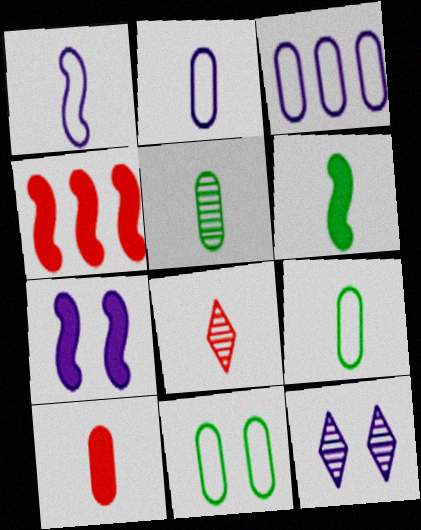[[2, 5, 10], 
[2, 6, 8], 
[4, 6, 7], 
[4, 9, 12]]